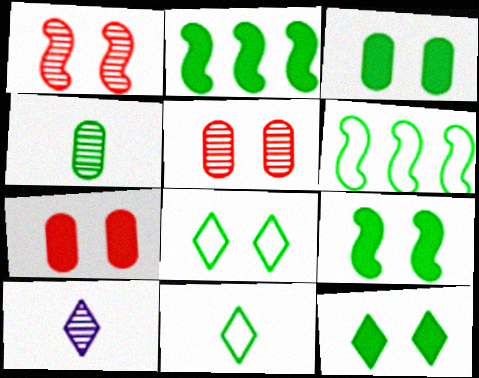[[2, 4, 8], 
[3, 9, 12], 
[4, 6, 12], 
[6, 7, 10]]